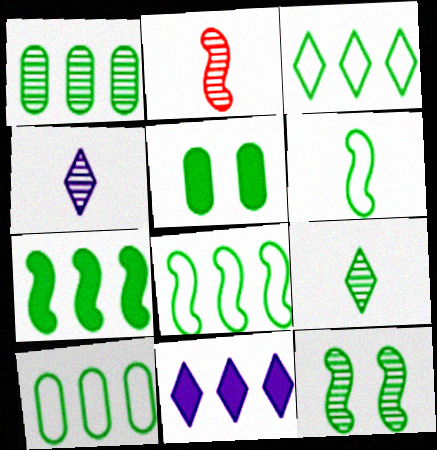[[1, 3, 7], 
[1, 9, 12], 
[3, 8, 10], 
[5, 8, 9], 
[6, 7, 12]]